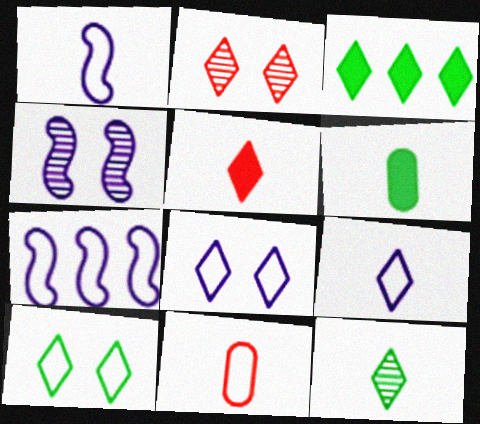[[2, 3, 9], 
[2, 6, 7], 
[3, 4, 11], 
[3, 10, 12], 
[5, 9, 12], 
[7, 10, 11]]